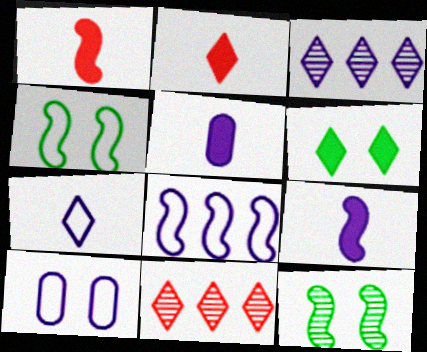[[1, 8, 12], 
[3, 9, 10], 
[4, 5, 11], 
[6, 7, 11], 
[7, 8, 10]]